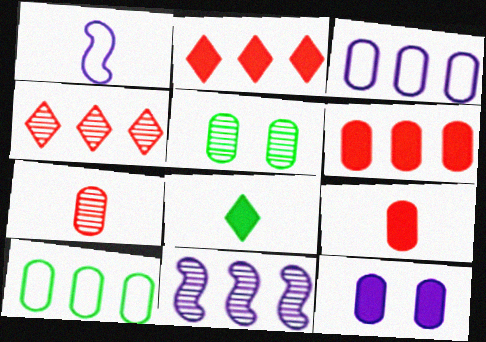[[1, 2, 5], 
[1, 7, 8], 
[2, 10, 11], 
[3, 5, 9], 
[7, 10, 12]]